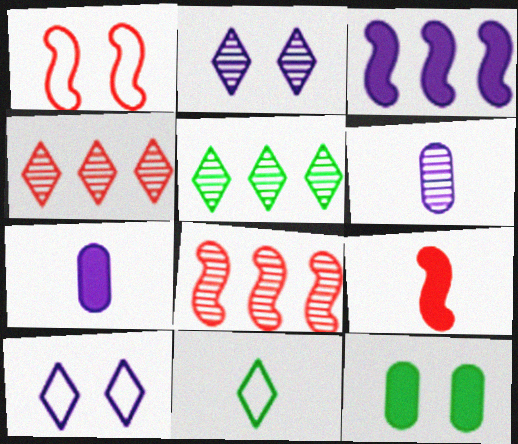[[1, 2, 12], 
[1, 5, 7], 
[1, 8, 9], 
[3, 6, 10], 
[6, 9, 11]]